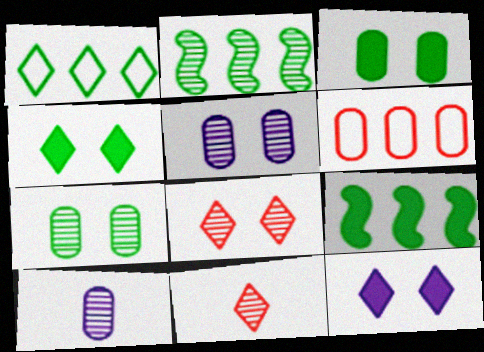[[1, 11, 12], 
[2, 5, 11], 
[2, 8, 10], 
[3, 6, 10]]